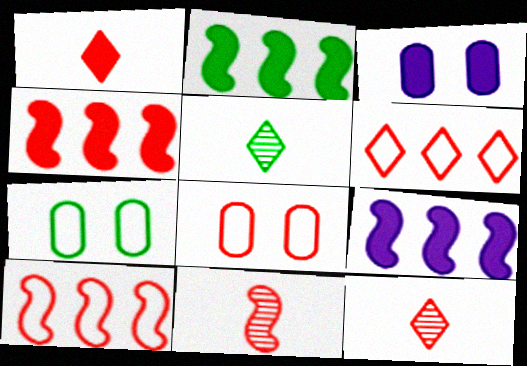[[1, 2, 3], 
[2, 4, 9], 
[2, 5, 7], 
[3, 5, 10], 
[4, 8, 12], 
[5, 8, 9], 
[7, 9, 12]]